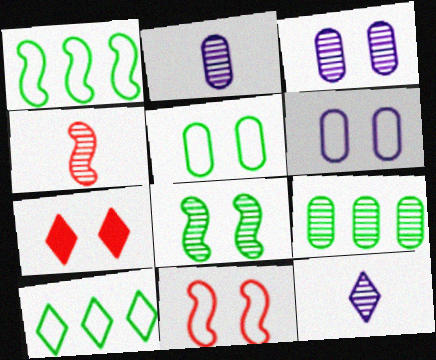[[1, 2, 7], 
[6, 7, 8], 
[7, 10, 12]]